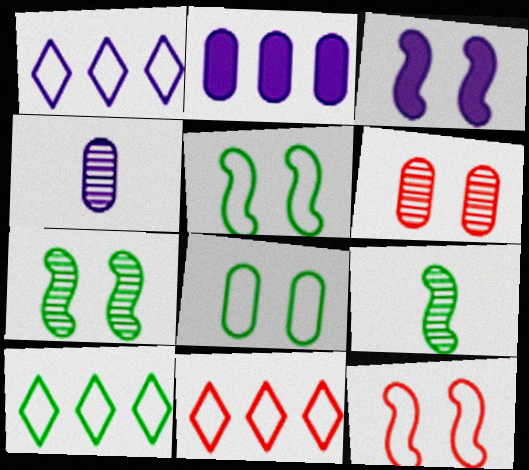[[1, 3, 4], 
[1, 10, 11], 
[3, 7, 12]]